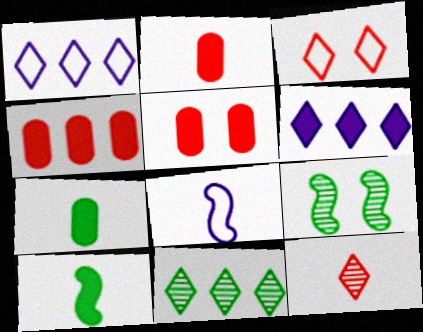[[1, 2, 9], 
[2, 4, 5], 
[5, 6, 10], 
[5, 8, 11], 
[7, 8, 12]]